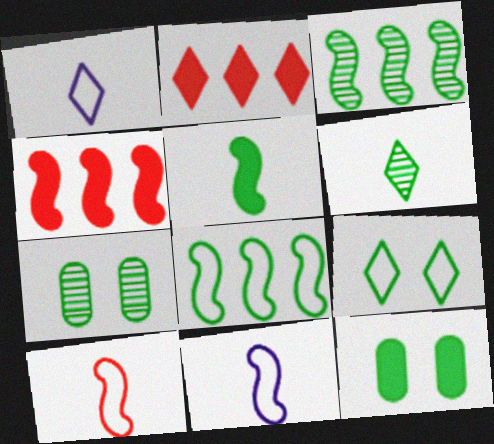[[1, 4, 7], 
[2, 7, 11], 
[3, 6, 7], 
[6, 8, 12]]